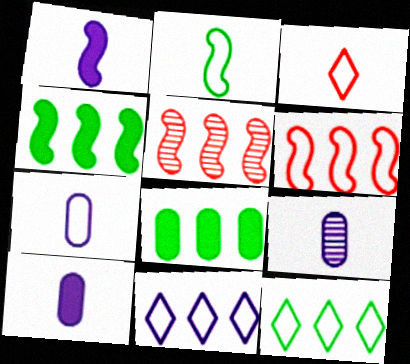[[2, 3, 7], 
[5, 8, 11], 
[7, 9, 10]]